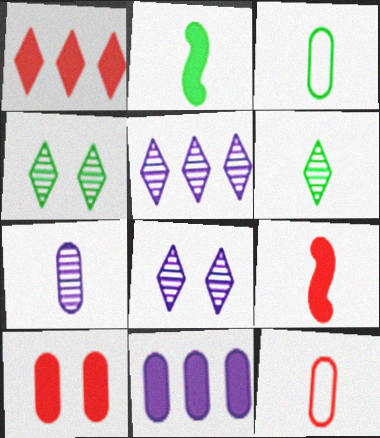[[1, 9, 10], 
[2, 3, 6]]